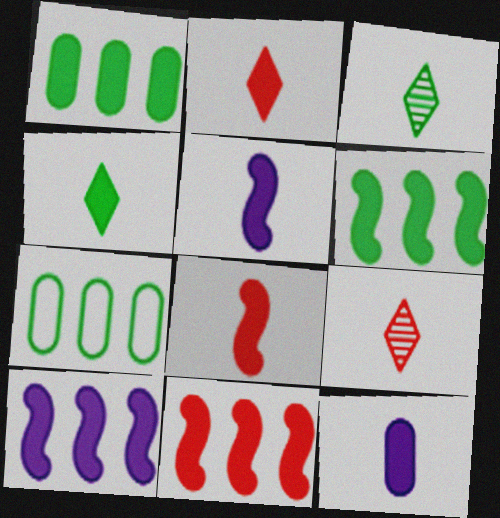[[4, 8, 12], 
[6, 10, 11]]